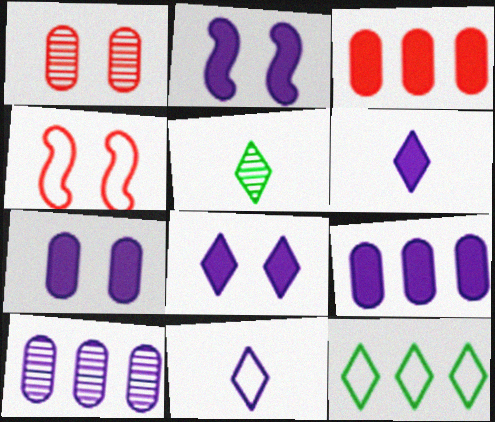[[2, 6, 9], 
[2, 7, 8], 
[2, 10, 11], 
[4, 5, 9]]